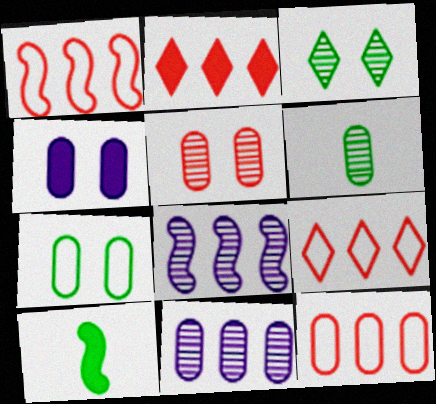[[1, 9, 12], 
[2, 4, 10], 
[4, 5, 7], 
[4, 6, 12], 
[5, 6, 11]]